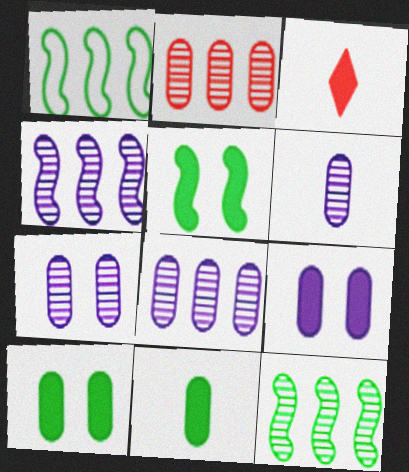[[1, 3, 7], 
[6, 7, 8]]